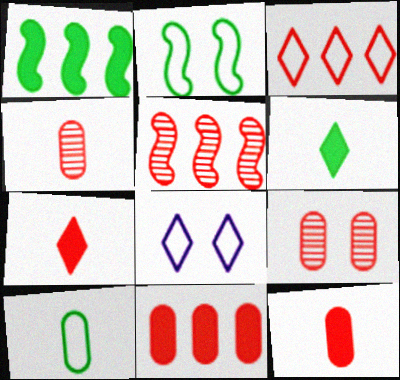[[1, 4, 8], 
[3, 5, 11]]